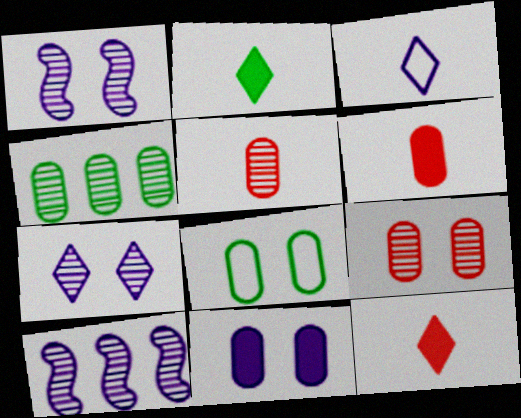[[3, 10, 11], 
[8, 9, 11], 
[8, 10, 12]]